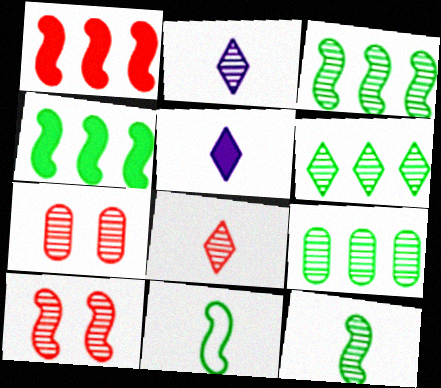[[2, 3, 7], 
[2, 9, 10], 
[3, 6, 9]]